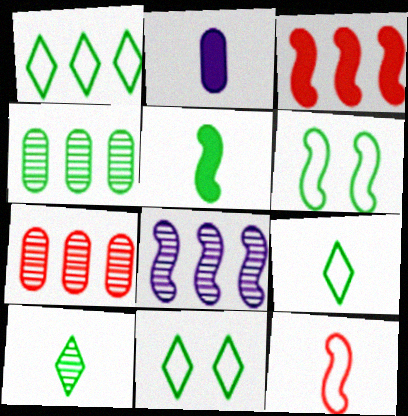[[1, 9, 11], 
[2, 10, 12], 
[4, 5, 11]]